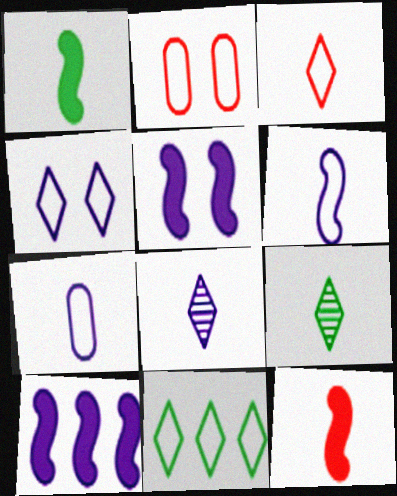[[2, 6, 11], 
[2, 9, 10], 
[3, 4, 11], 
[7, 9, 12]]